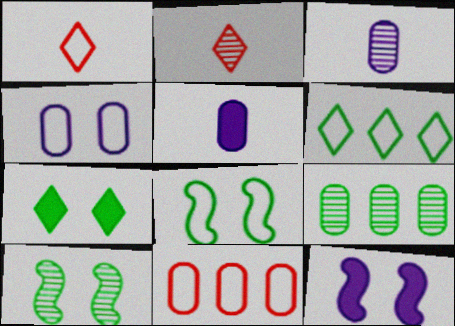[[1, 9, 12]]